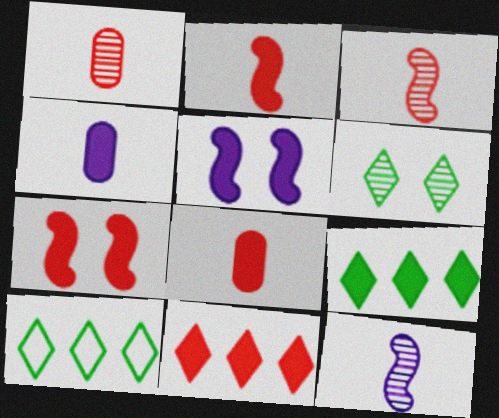[[1, 5, 10], 
[4, 7, 9], 
[5, 8, 9], 
[7, 8, 11]]